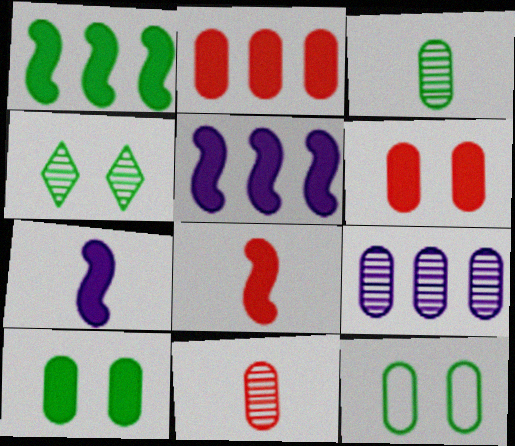[]